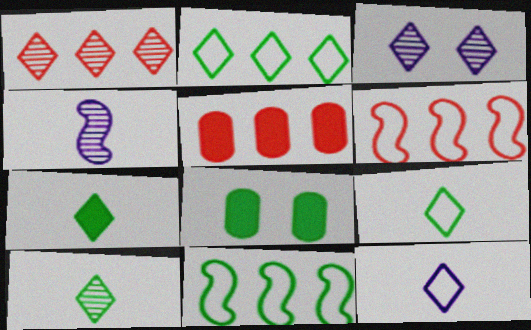[[1, 3, 10], 
[1, 5, 6], 
[7, 9, 10], 
[8, 10, 11]]